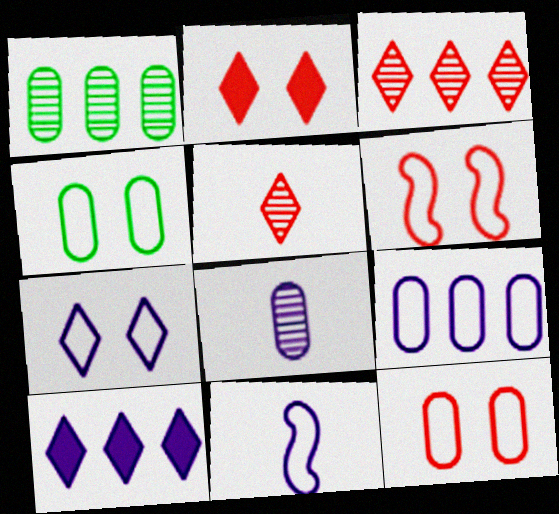[[1, 2, 11], 
[4, 6, 7], 
[7, 9, 11]]